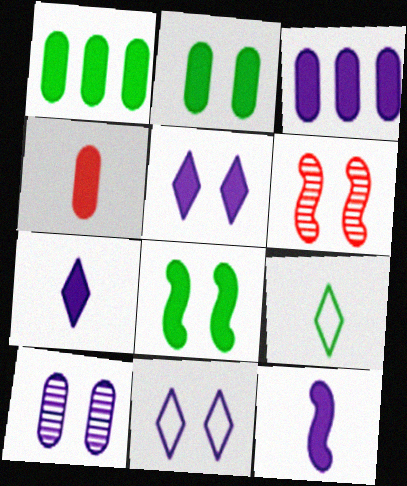[[2, 3, 4], 
[2, 6, 11], 
[3, 5, 12], 
[3, 6, 9]]